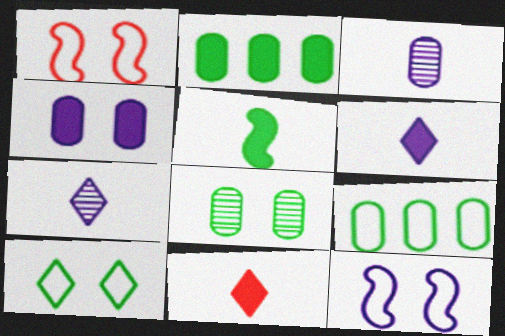[[1, 2, 7]]